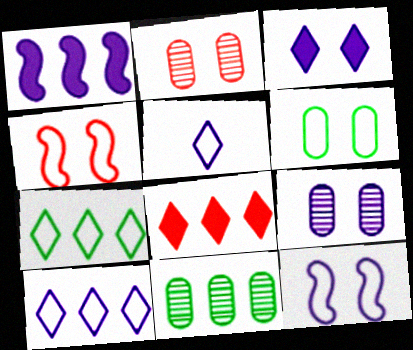[[1, 5, 9], 
[3, 9, 12]]